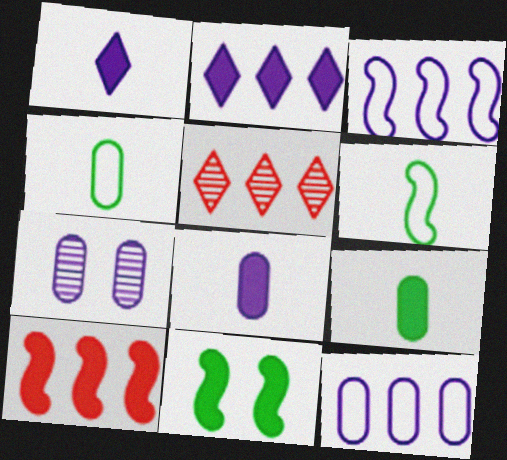[[1, 3, 7], 
[7, 8, 12]]